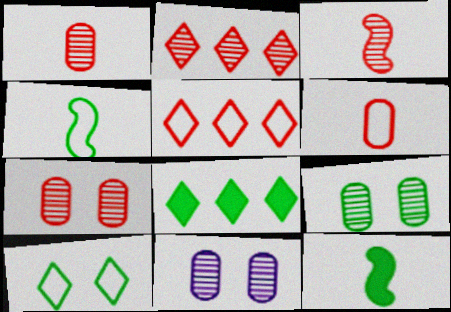[[2, 3, 7], 
[4, 8, 9], 
[5, 11, 12], 
[7, 9, 11]]